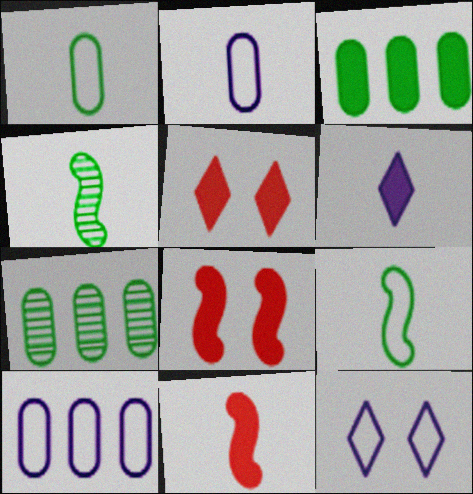[[3, 6, 8], 
[4, 5, 10], 
[7, 11, 12]]